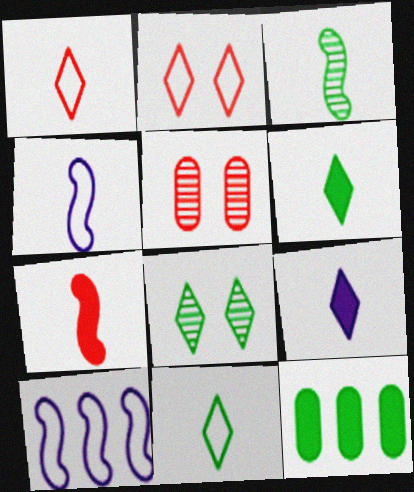[[3, 4, 7], 
[5, 6, 10]]